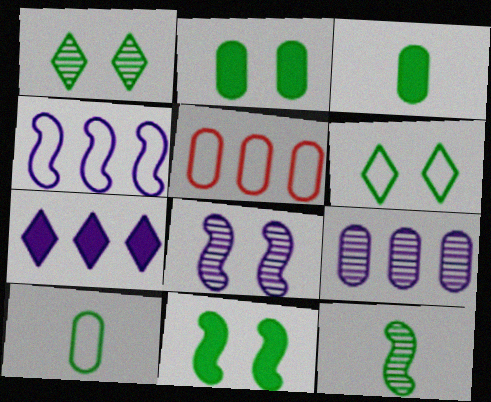[[4, 7, 9]]